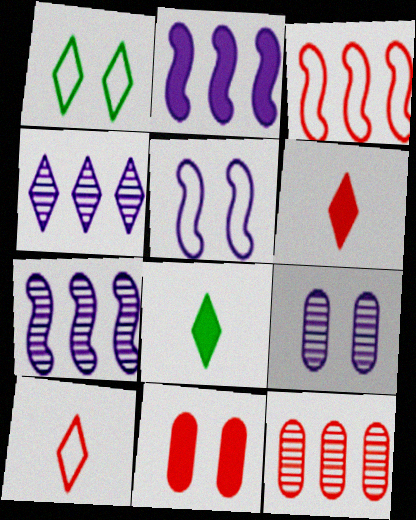[[1, 4, 6], 
[2, 8, 11], 
[3, 8, 9], 
[5, 8, 12]]